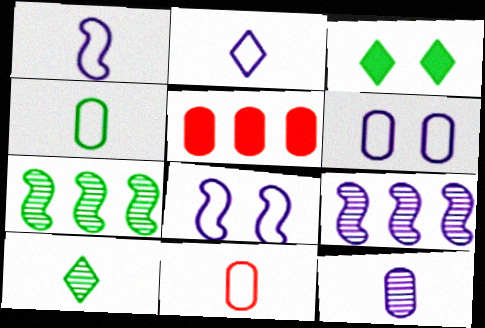[[3, 4, 7], 
[3, 9, 11], 
[5, 8, 10]]